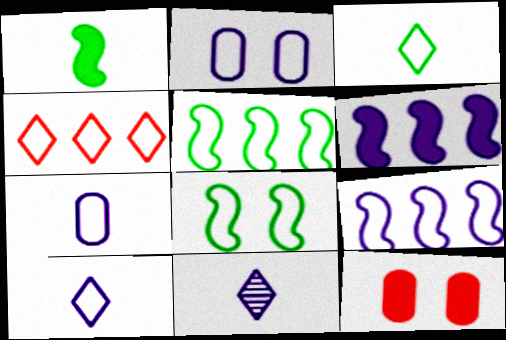[[2, 6, 11], 
[2, 9, 10], 
[4, 7, 8], 
[5, 11, 12]]